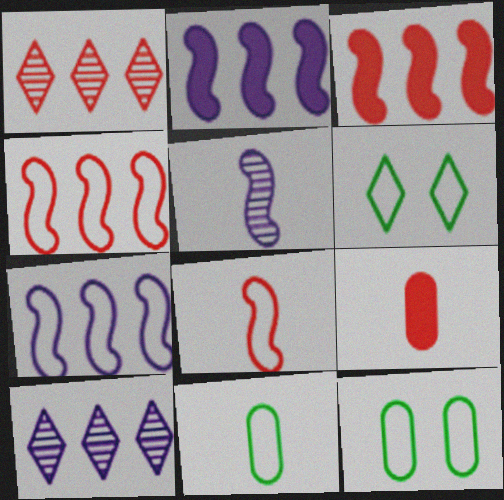[]